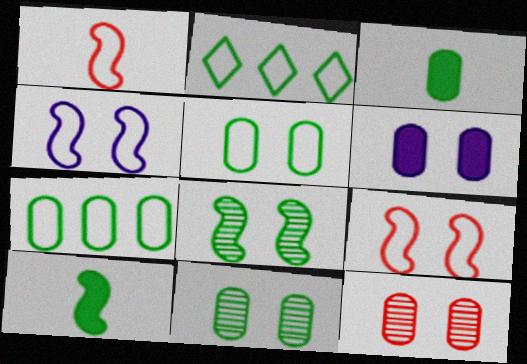[[2, 3, 8], 
[2, 10, 11], 
[3, 7, 11], 
[5, 6, 12]]